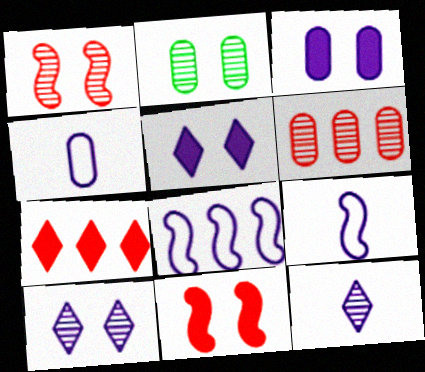[[1, 2, 10], 
[2, 7, 9], 
[3, 8, 12]]